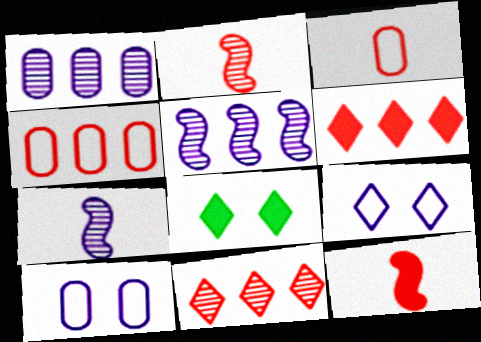[[3, 5, 8], 
[4, 7, 8]]